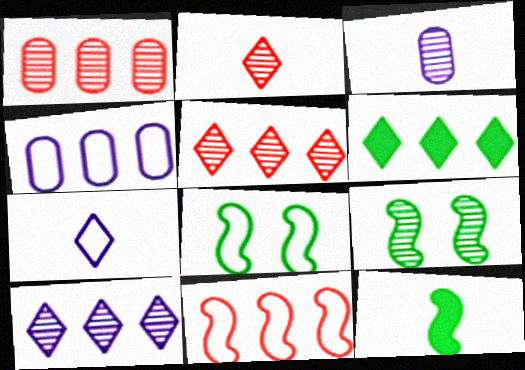[[3, 5, 9]]